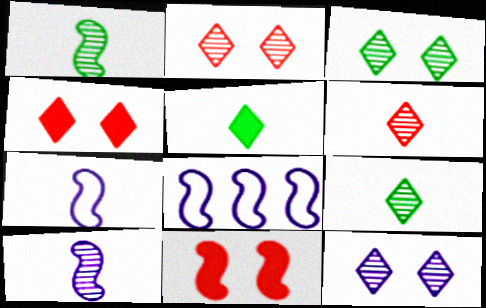[[1, 8, 11], 
[2, 3, 12]]